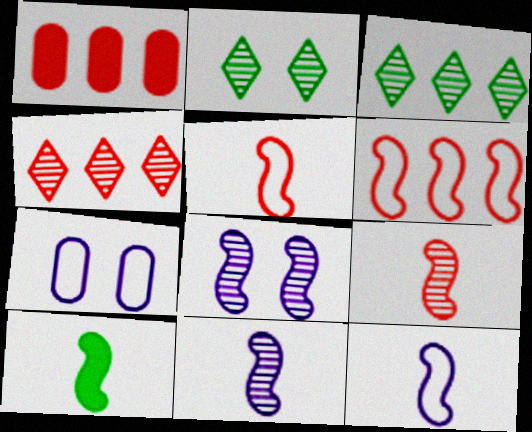[[1, 2, 12], 
[1, 4, 6], 
[4, 7, 10], 
[5, 10, 11], 
[6, 8, 10], 
[9, 10, 12]]